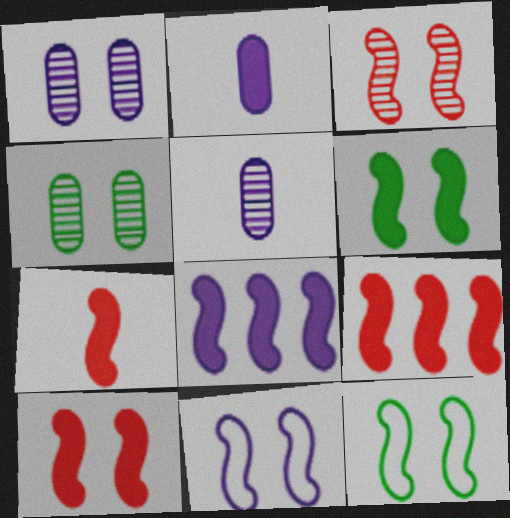[[3, 6, 11], 
[6, 7, 8], 
[7, 9, 10]]